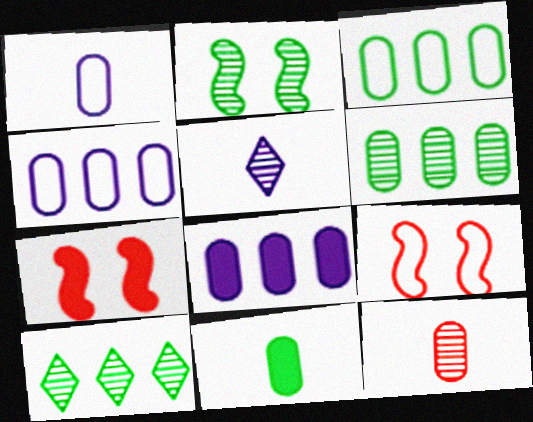[[1, 7, 10], 
[1, 11, 12], 
[3, 5, 7]]